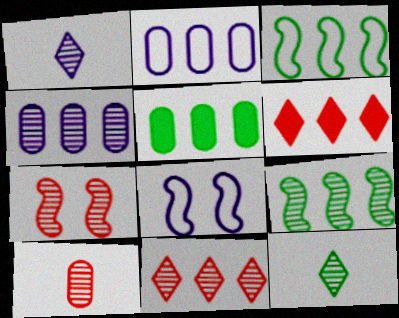[[2, 6, 9], 
[3, 4, 6], 
[4, 7, 12], 
[4, 9, 11], 
[7, 10, 11]]